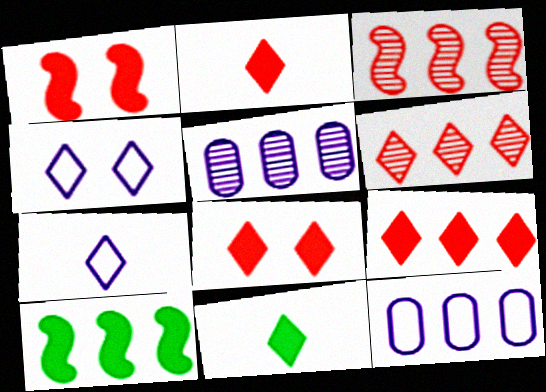[[2, 8, 9], 
[4, 6, 11], 
[6, 10, 12]]